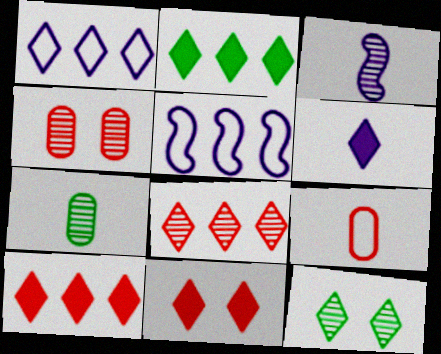[[1, 2, 8], 
[2, 6, 11], 
[5, 7, 11]]